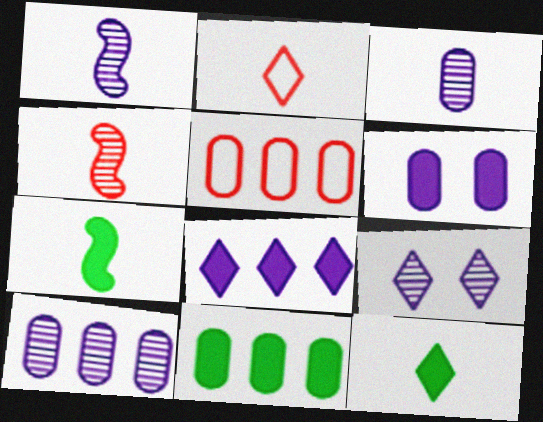[[1, 9, 10], 
[2, 3, 7], 
[5, 7, 9], 
[5, 10, 11]]